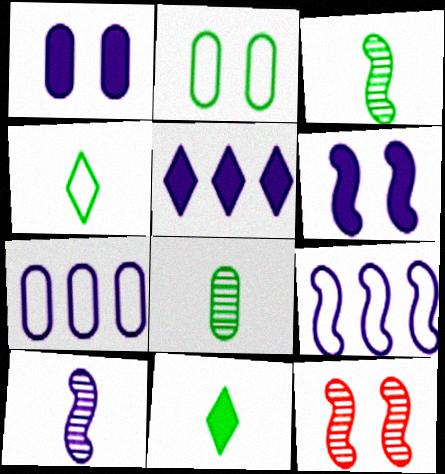[[6, 9, 10], 
[7, 11, 12]]